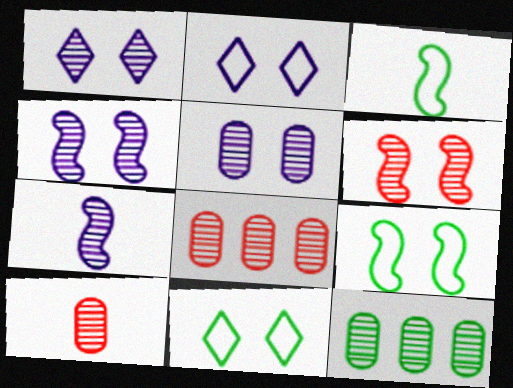[[1, 4, 5], 
[5, 10, 12]]